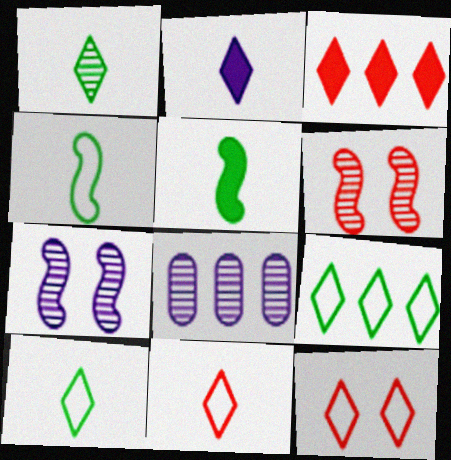[[1, 2, 11], 
[1, 6, 8], 
[5, 8, 12]]